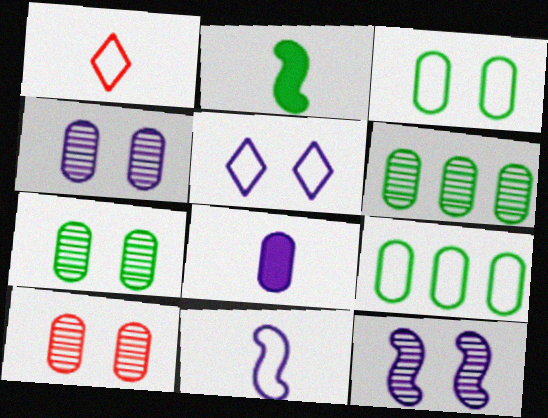[[4, 7, 10], 
[8, 9, 10]]